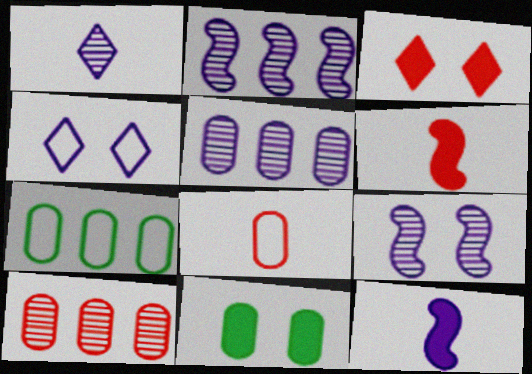[[1, 5, 9], 
[4, 5, 12], 
[5, 8, 11]]